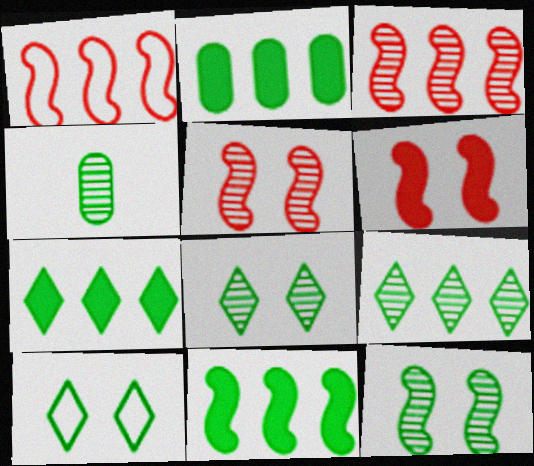[[2, 7, 11], 
[4, 9, 12], 
[4, 10, 11]]